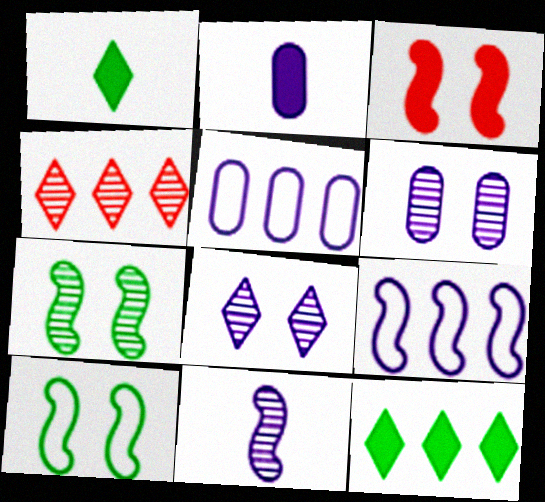[[2, 3, 12], 
[2, 4, 10], 
[2, 5, 6], 
[2, 8, 9]]